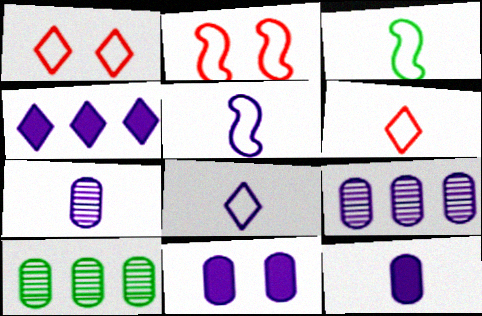[]